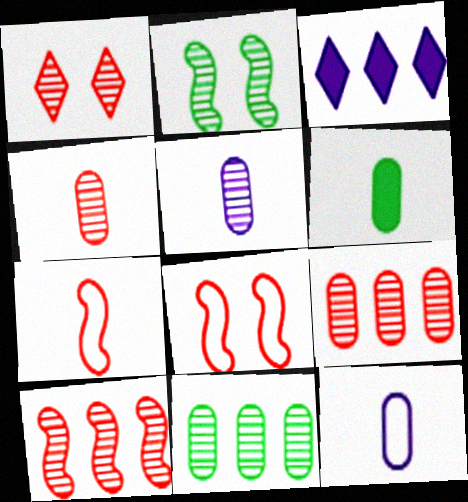[[1, 4, 10], 
[4, 6, 12]]